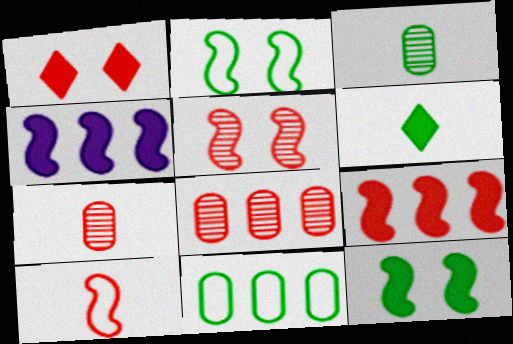[[1, 8, 10], 
[5, 9, 10]]